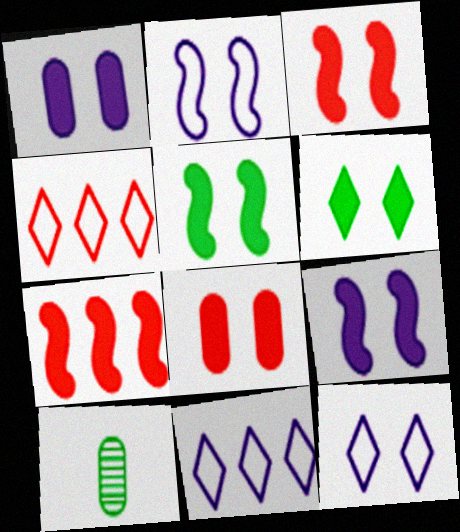[[1, 3, 6], 
[3, 5, 9], 
[3, 10, 11], 
[4, 9, 10], 
[6, 8, 9], 
[7, 10, 12]]